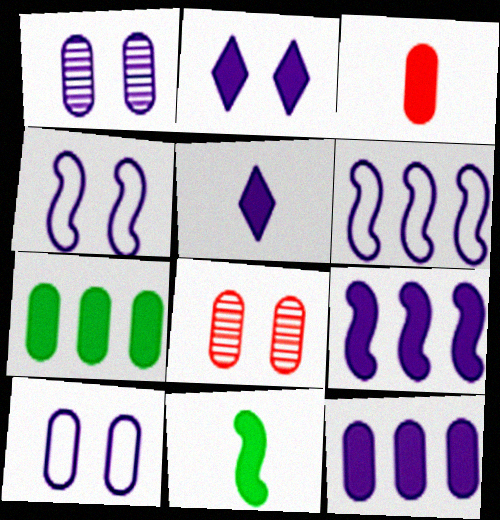[[1, 2, 4], 
[1, 5, 6], 
[3, 5, 11]]